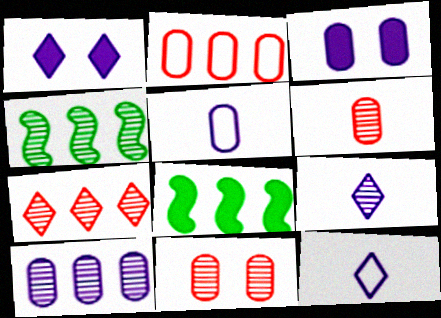[[3, 5, 10], 
[4, 7, 10], 
[4, 9, 11], 
[8, 11, 12]]